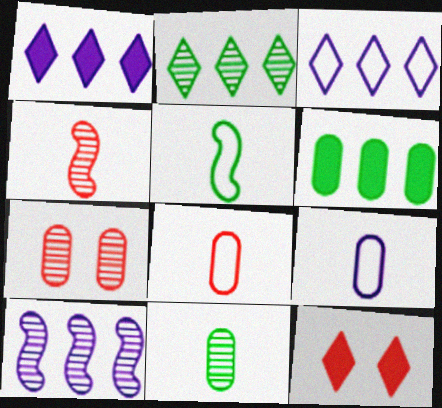[[1, 5, 7], 
[6, 7, 9]]